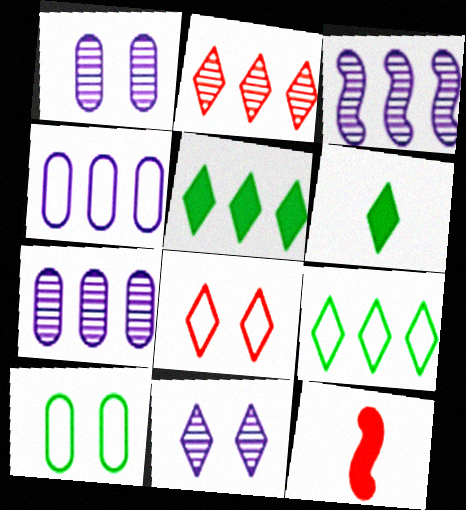[[1, 9, 12]]